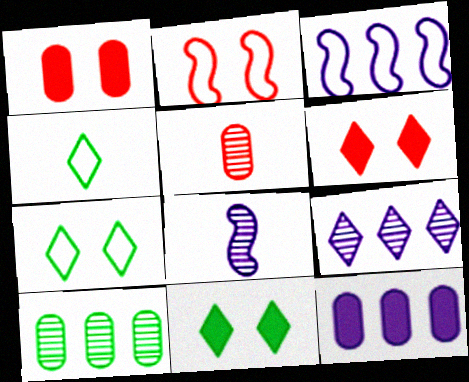[[3, 5, 11], 
[3, 9, 12], 
[4, 6, 9]]